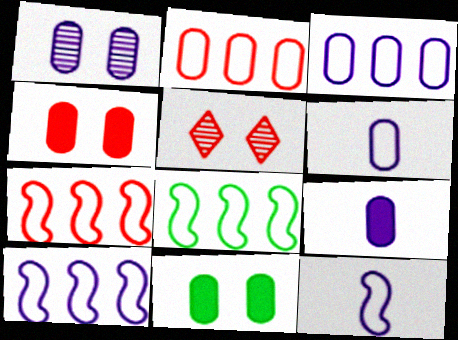[[1, 3, 9], 
[5, 8, 9], 
[7, 8, 10]]